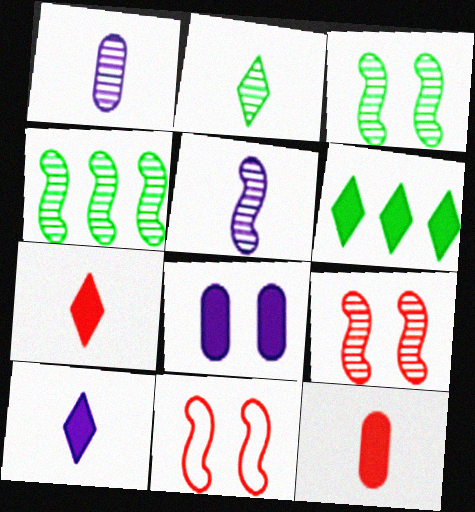[[1, 6, 11], 
[4, 5, 9]]